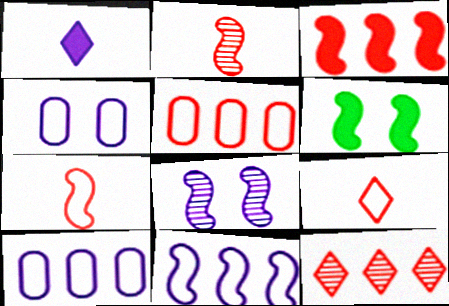[[1, 8, 10], 
[2, 6, 11], 
[3, 5, 12]]